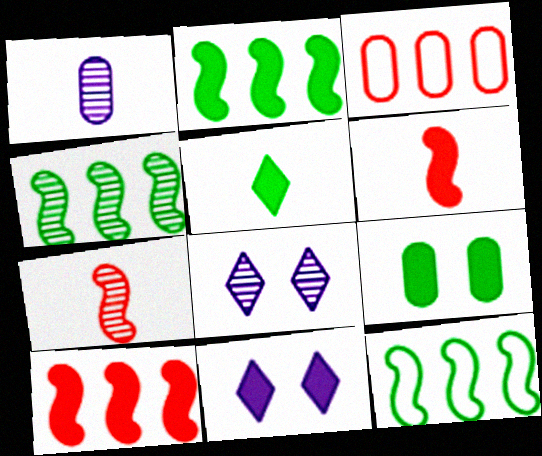[[1, 3, 9], 
[2, 4, 12], 
[2, 5, 9]]